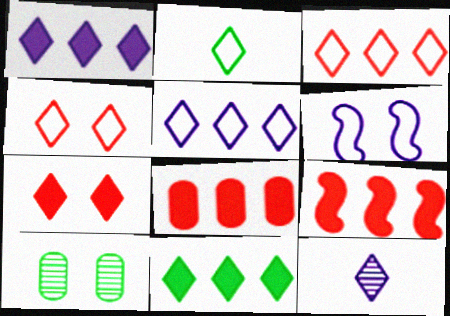[[2, 4, 5], 
[4, 11, 12], 
[6, 7, 10]]